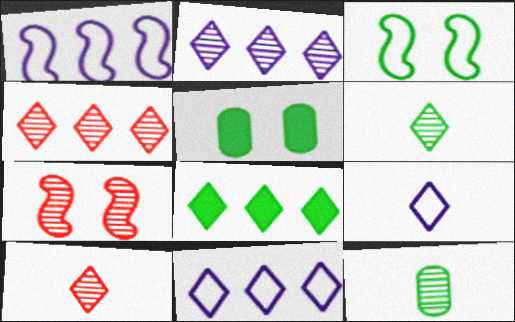[[1, 5, 10], 
[2, 7, 12], 
[3, 8, 12], 
[4, 8, 11]]